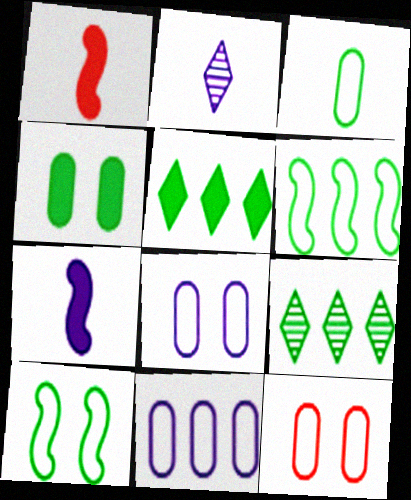[[1, 2, 3], 
[1, 8, 9], 
[3, 11, 12], 
[7, 9, 12]]